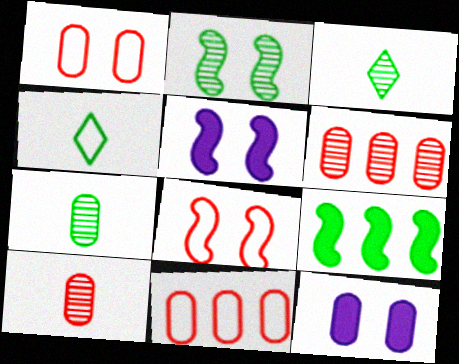[[2, 5, 8], 
[3, 5, 11], 
[4, 5, 6], 
[7, 11, 12]]